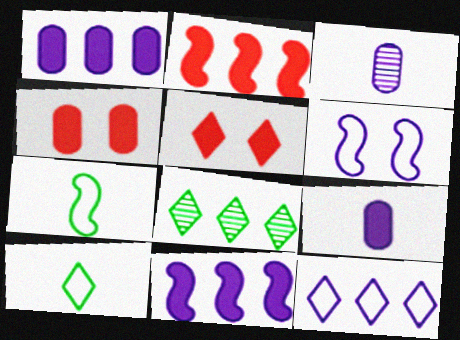[]